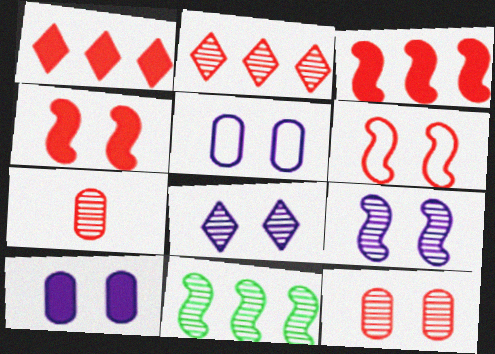[[1, 6, 7], 
[7, 8, 11]]